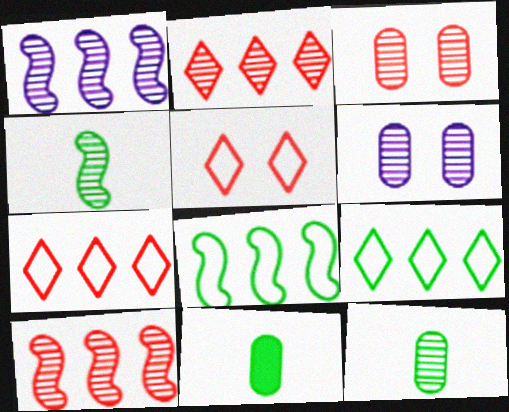[[1, 5, 11], 
[2, 4, 6]]